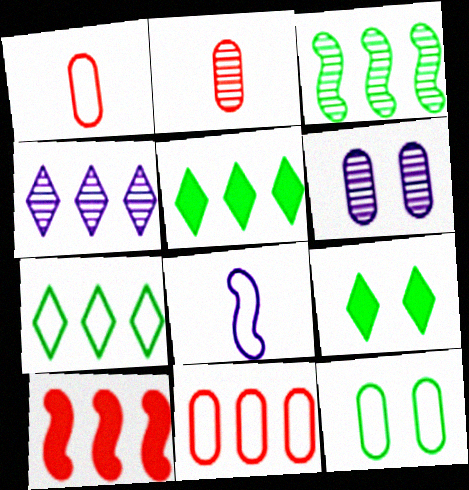[]